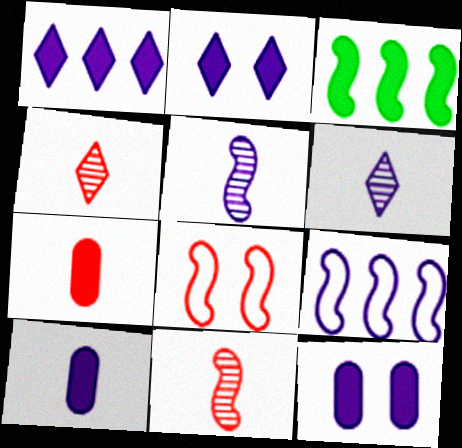[[2, 3, 7], 
[3, 5, 8], 
[6, 9, 12]]